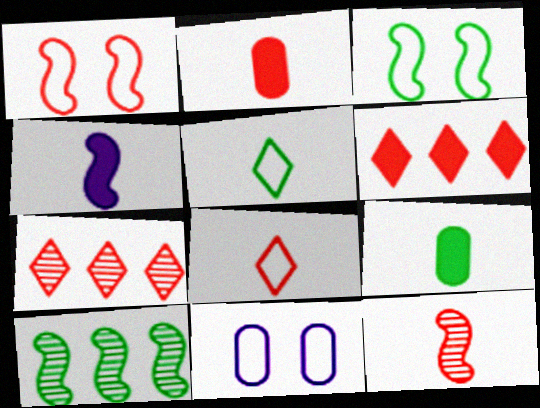[[1, 2, 7], 
[1, 4, 10], 
[2, 8, 12]]